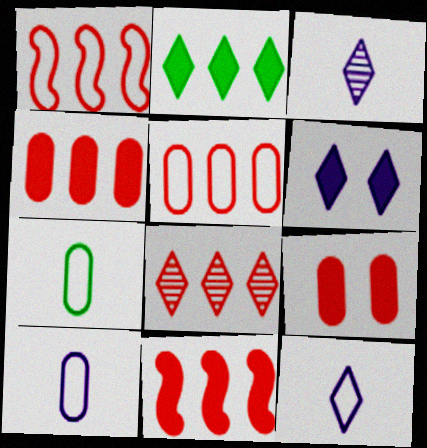[[1, 4, 8], 
[5, 8, 11]]